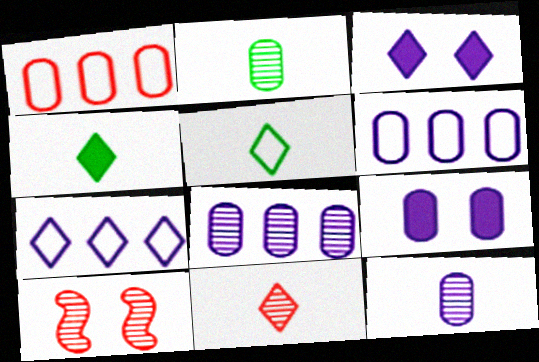[[1, 2, 9], 
[4, 6, 10], 
[6, 9, 12]]